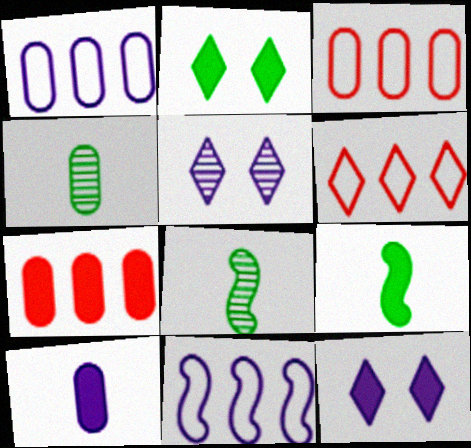[[3, 5, 9], 
[3, 8, 12], 
[5, 10, 11], 
[7, 9, 12]]